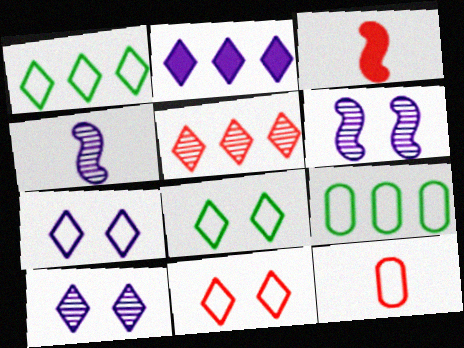[[1, 2, 5], 
[3, 9, 10], 
[7, 8, 11]]